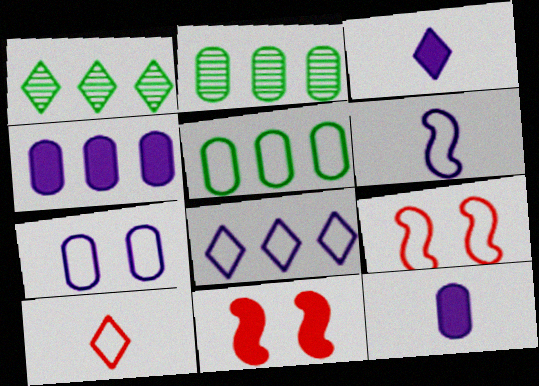[[1, 9, 12], 
[2, 3, 9], 
[6, 7, 8]]